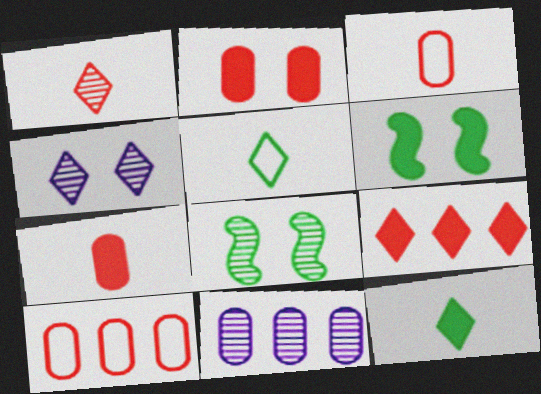[[1, 8, 11], 
[4, 5, 9]]